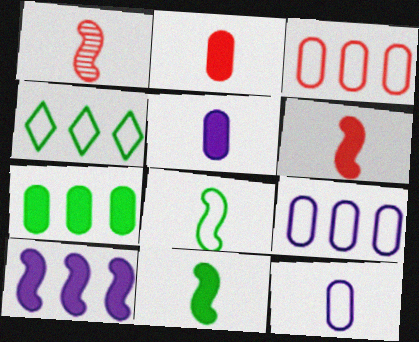[]